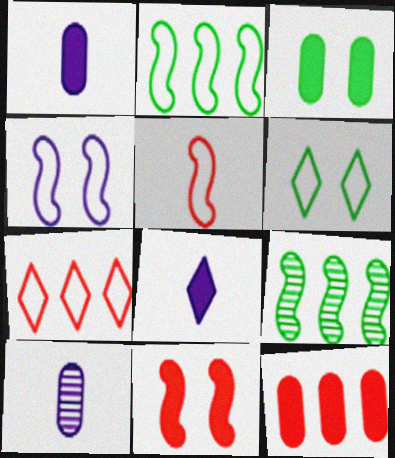[[1, 3, 12], 
[2, 4, 5]]